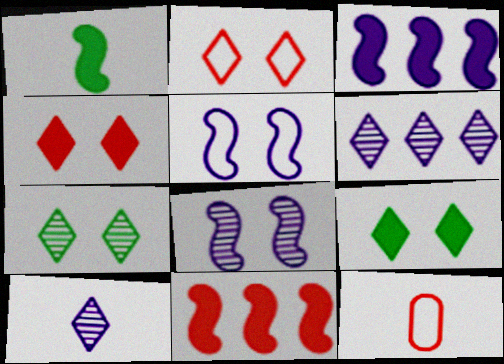[[1, 10, 12], 
[3, 7, 12]]